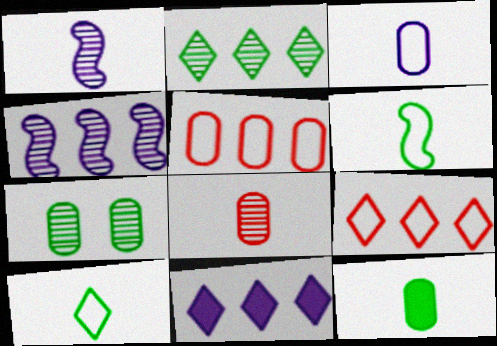[[2, 9, 11], 
[3, 8, 12]]